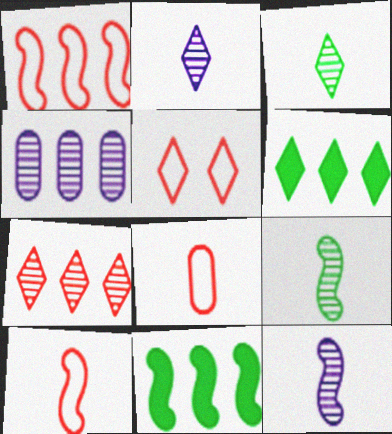[[1, 4, 6], 
[1, 5, 8], 
[2, 5, 6]]